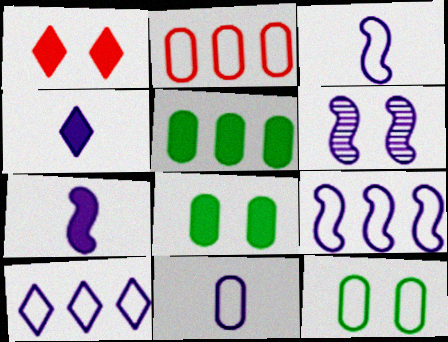[[1, 5, 7], 
[1, 6, 12], 
[2, 11, 12], 
[6, 7, 9]]